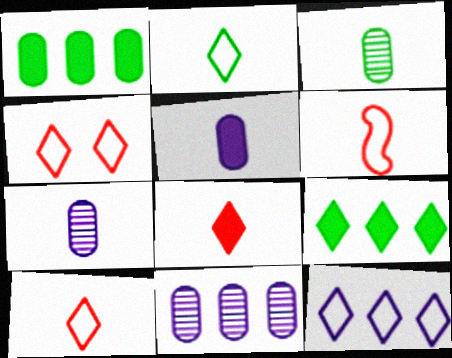[[2, 4, 12]]